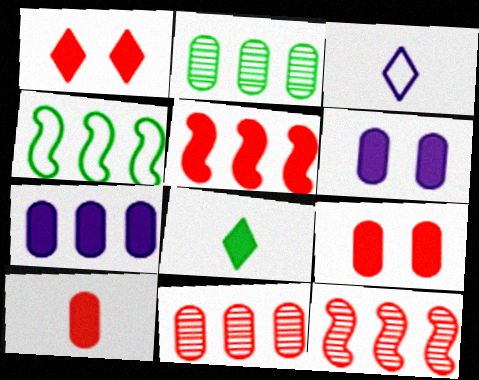[[1, 5, 10], 
[5, 6, 8]]